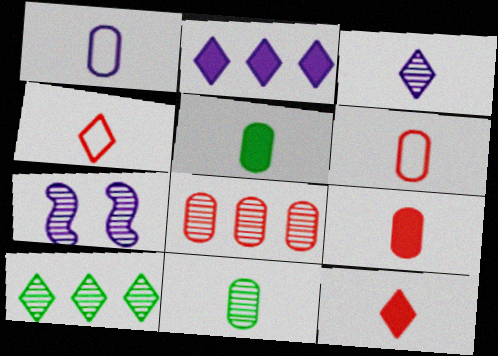[[1, 2, 7], 
[1, 9, 11]]